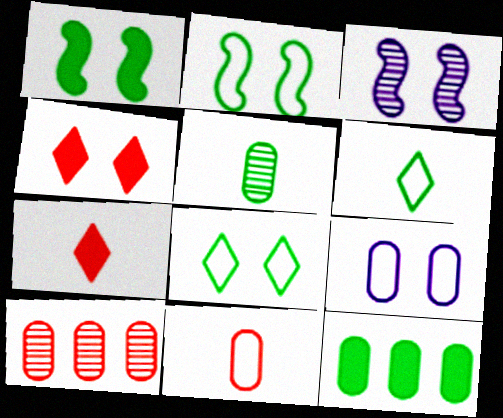[]